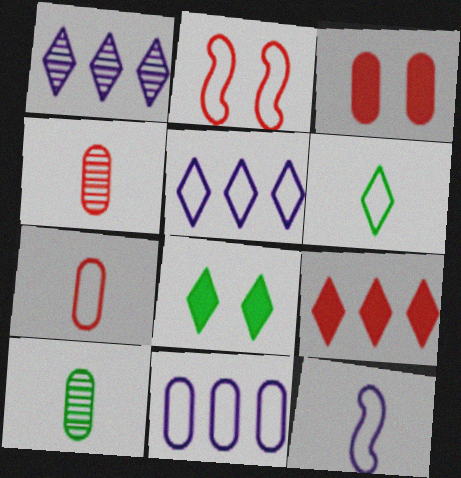[[2, 4, 9], 
[2, 6, 11], 
[3, 10, 11], 
[6, 7, 12]]